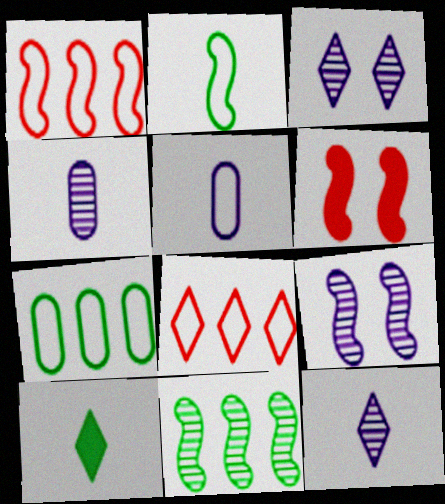[[3, 8, 10], 
[6, 7, 12]]